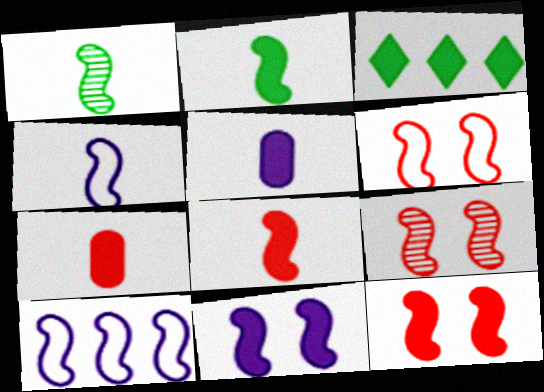[[1, 4, 8], 
[1, 10, 12], 
[2, 9, 10], 
[3, 5, 12], 
[3, 7, 11], 
[6, 9, 12]]